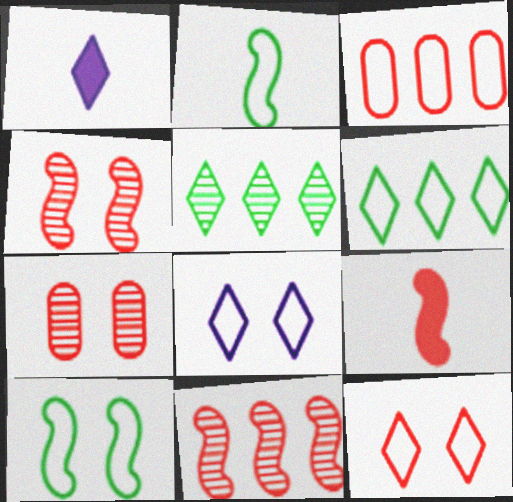[[1, 5, 12], 
[2, 3, 8]]